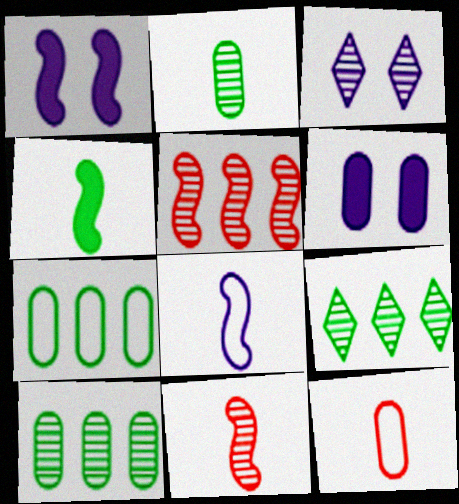[[1, 9, 12], 
[2, 3, 5], 
[3, 10, 11], 
[4, 8, 11], 
[6, 10, 12]]